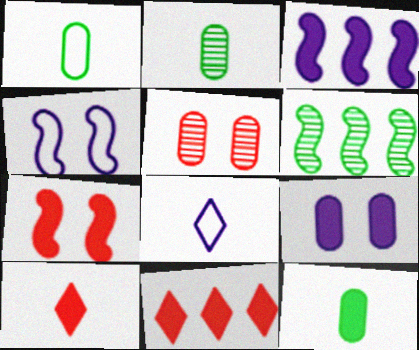[[1, 2, 12], 
[2, 4, 11]]